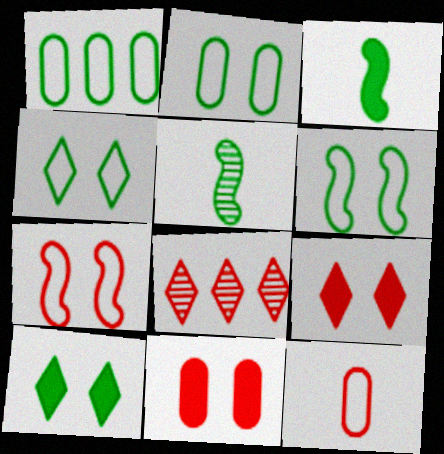[[1, 5, 10], 
[2, 4, 6]]